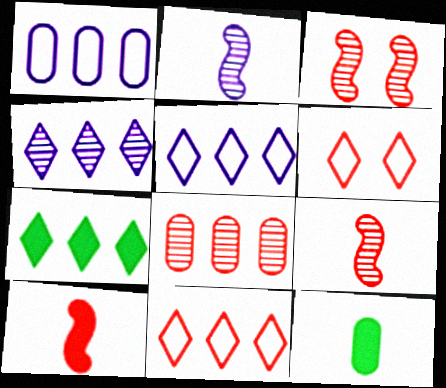[[3, 5, 12], 
[4, 7, 11], 
[6, 8, 10]]